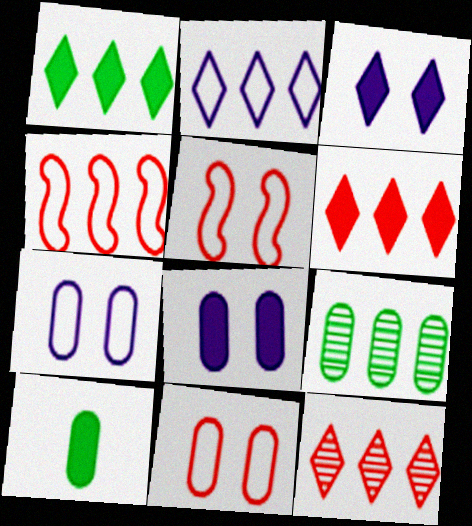[[1, 2, 12]]